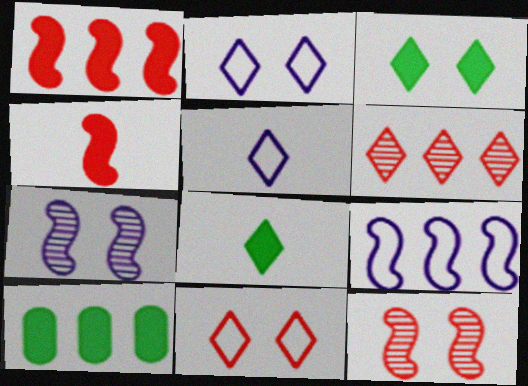[[2, 6, 8], 
[3, 5, 6], 
[5, 10, 12], 
[6, 9, 10]]